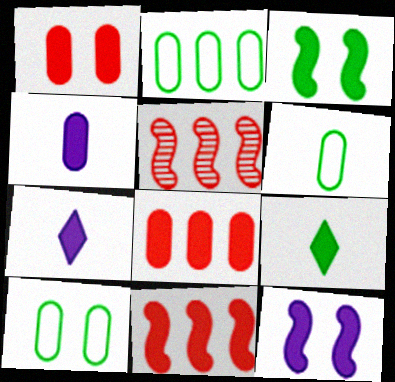[[2, 6, 10], 
[3, 7, 8], 
[5, 7, 10], 
[8, 9, 12]]